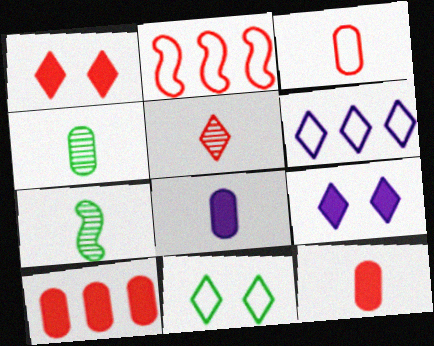[[2, 4, 9], 
[3, 4, 8]]